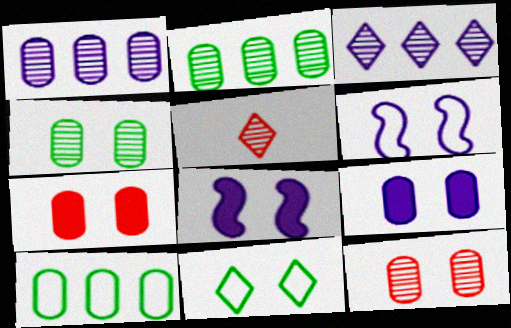[[5, 8, 10], 
[8, 11, 12]]